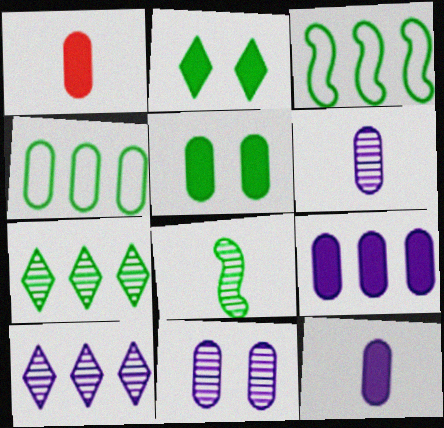[[1, 4, 11], 
[1, 5, 9], 
[2, 4, 8]]